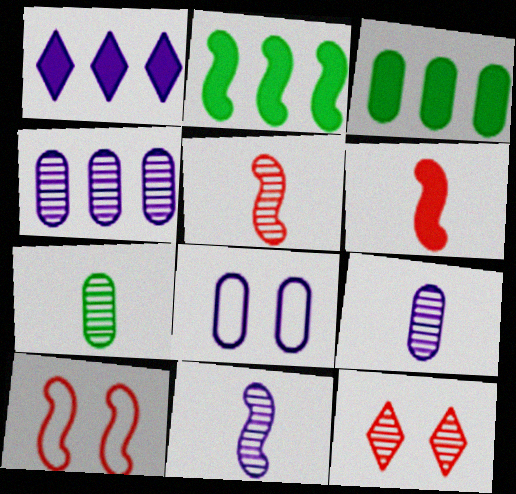[[1, 7, 10], 
[1, 8, 11], 
[2, 10, 11]]